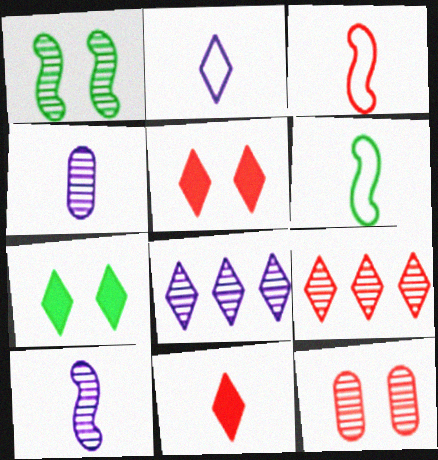[[1, 4, 9], 
[2, 7, 9], 
[4, 6, 11]]